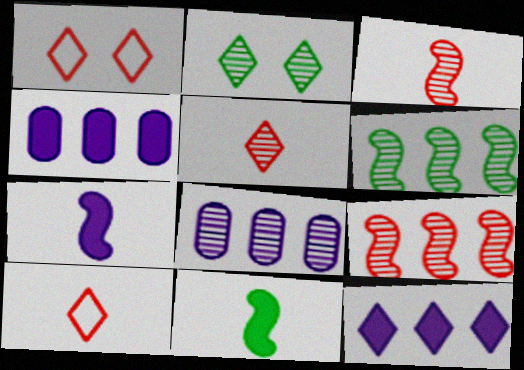[[1, 8, 11], 
[2, 3, 8], 
[2, 10, 12]]